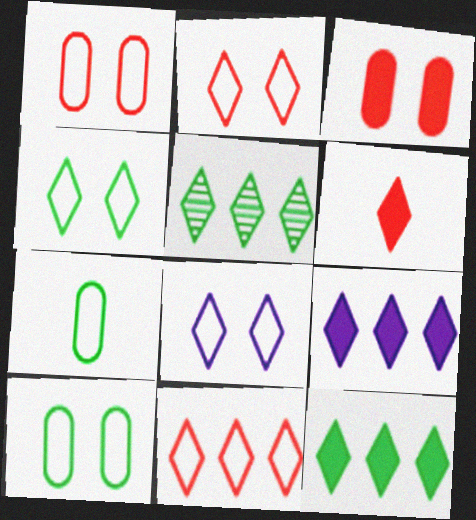[[2, 4, 8], 
[5, 6, 8], 
[5, 9, 11]]